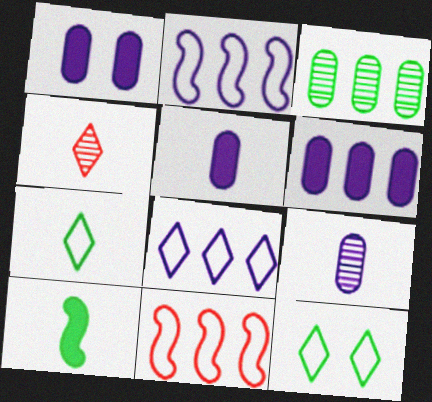[[1, 5, 6], 
[3, 10, 12]]